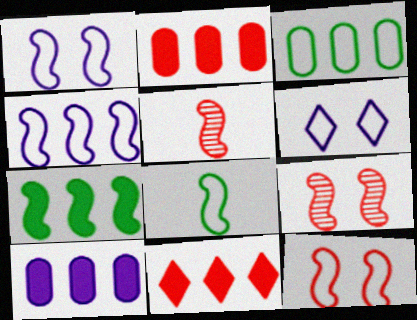[[1, 5, 7], 
[4, 8, 12], 
[7, 10, 11]]